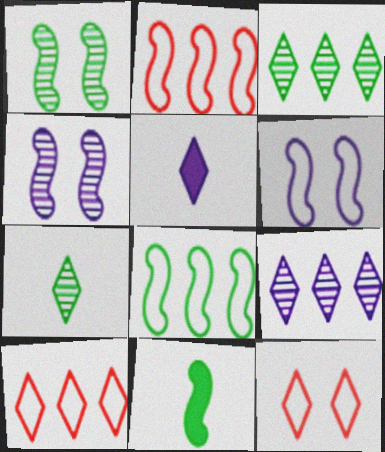[[1, 8, 11], 
[2, 4, 11], 
[3, 5, 12]]